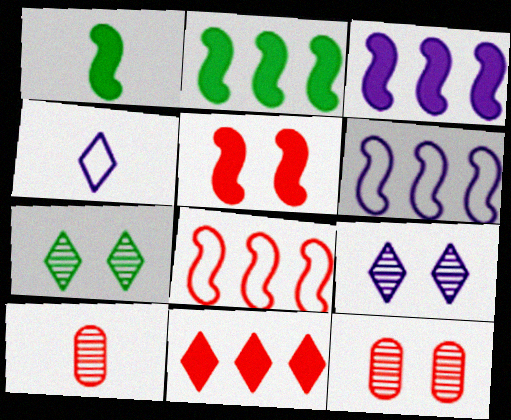[[1, 3, 5], 
[1, 4, 10], 
[2, 4, 12], 
[4, 7, 11]]